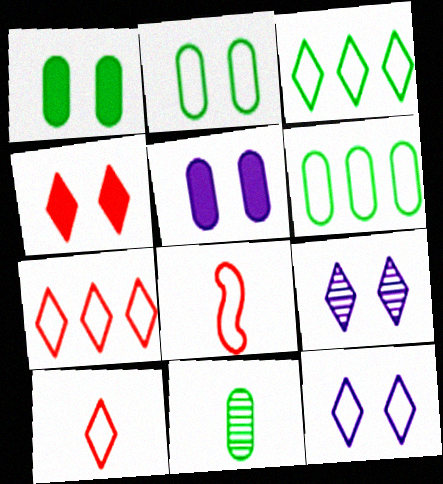[[1, 6, 11], 
[3, 10, 12], 
[6, 8, 12]]